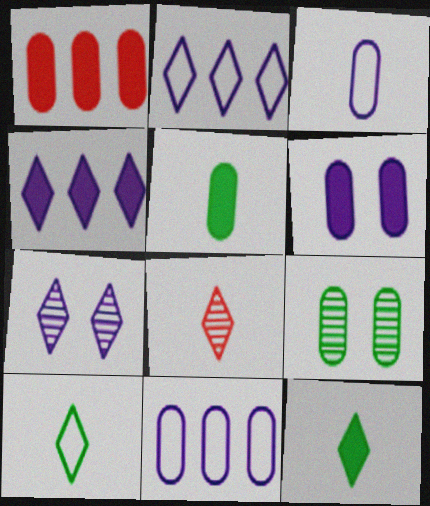[[1, 3, 9], 
[1, 5, 6]]